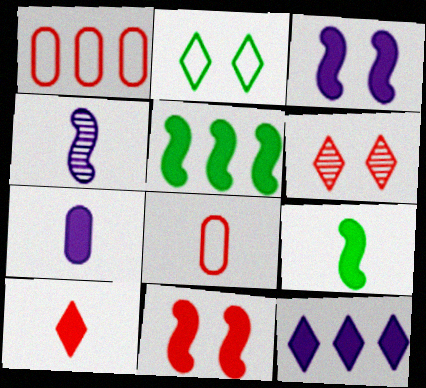[[3, 7, 12], 
[7, 9, 10]]